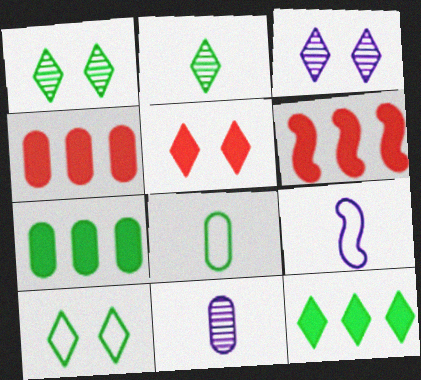[[1, 4, 9], 
[2, 10, 12], 
[3, 5, 10], 
[3, 6, 8], 
[6, 10, 11]]